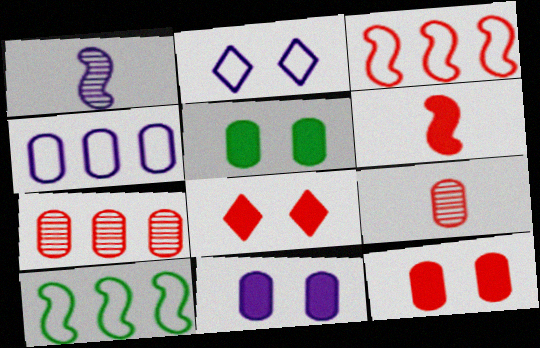[[3, 8, 9], 
[4, 5, 9], 
[5, 11, 12]]